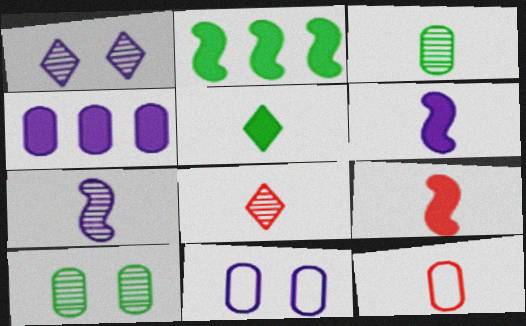[[1, 2, 12], 
[2, 8, 11], 
[3, 7, 8], 
[4, 10, 12], 
[5, 7, 12], 
[8, 9, 12]]